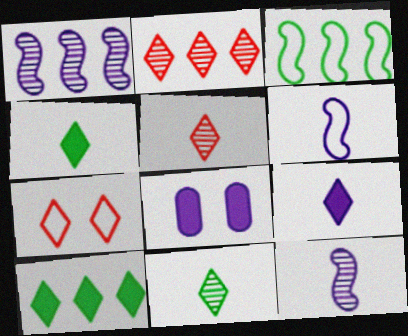[[3, 5, 8]]